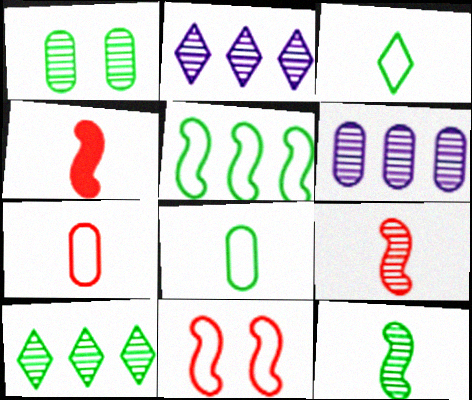[[1, 2, 9], 
[1, 10, 12]]